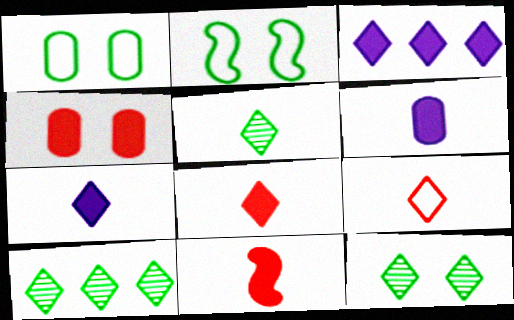[[3, 9, 12], 
[5, 7, 9], 
[5, 10, 12]]